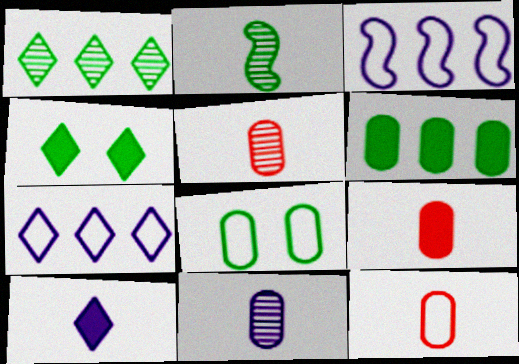[[2, 10, 12], 
[3, 4, 5], 
[5, 9, 12]]